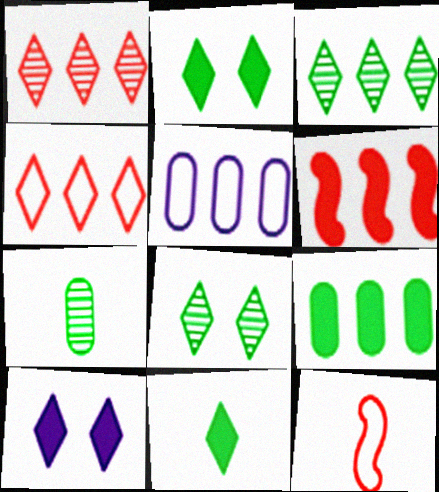[[3, 5, 6]]